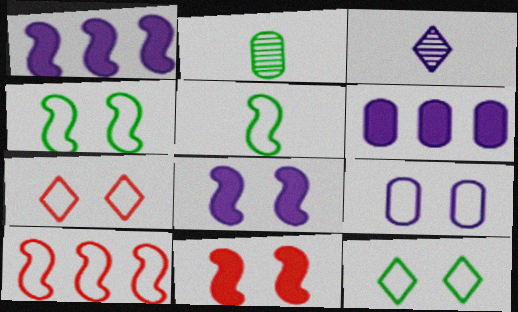[[1, 2, 7], 
[1, 3, 9], 
[4, 7, 9]]